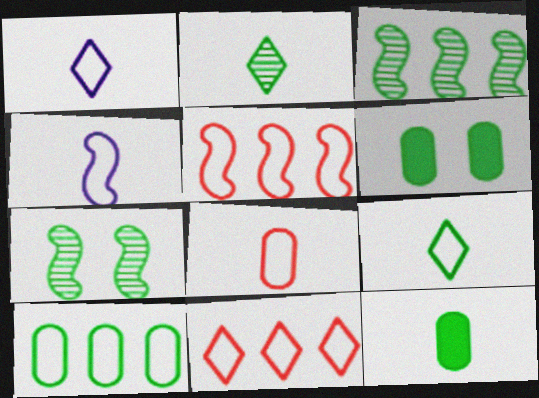[[3, 6, 9], 
[4, 8, 9]]